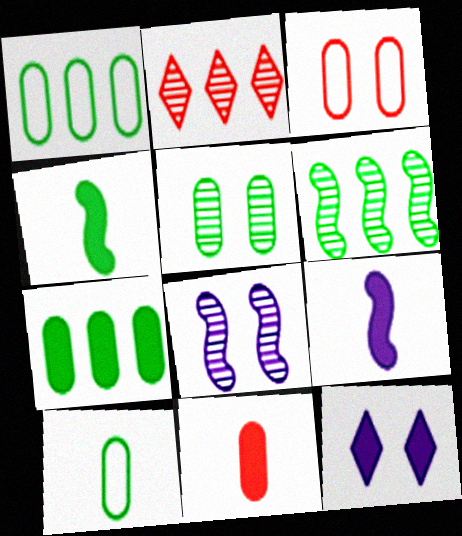[[5, 7, 10]]